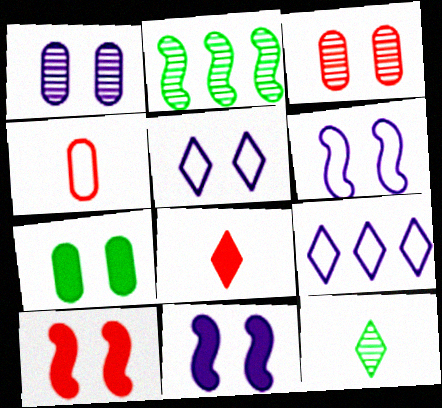[[1, 5, 11]]